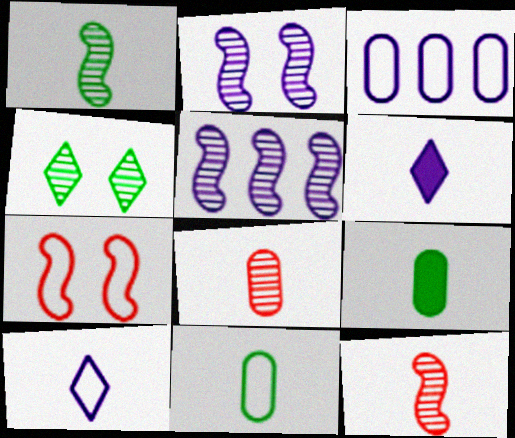[[2, 3, 6], 
[4, 5, 8], 
[6, 11, 12], 
[9, 10, 12]]